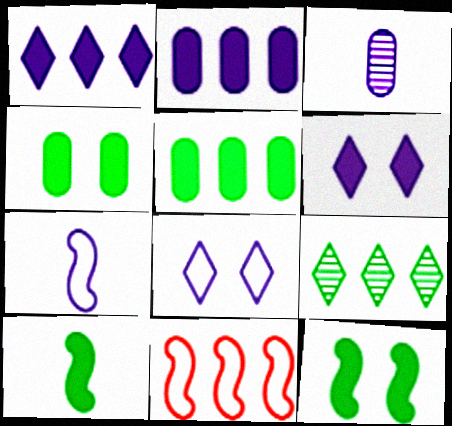[[2, 9, 11]]